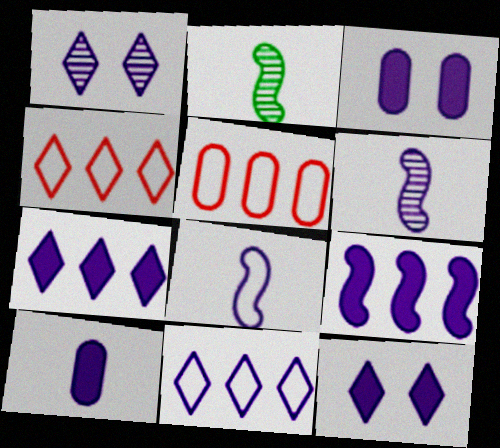[[2, 3, 4], 
[2, 5, 12], 
[3, 6, 11], 
[9, 10, 12]]